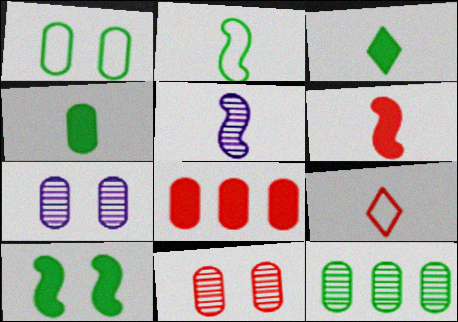[[1, 4, 12], 
[2, 5, 6], 
[4, 5, 9]]